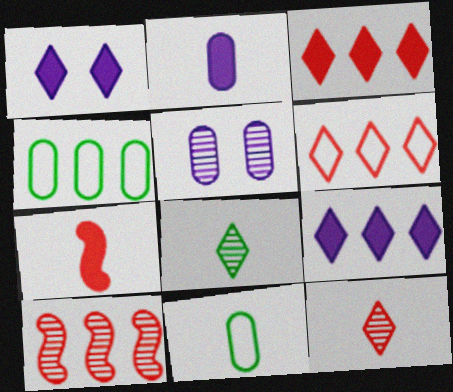[[1, 6, 8], 
[1, 10, 11], 
[4, 9, 10], 
[5, 8, 10]]